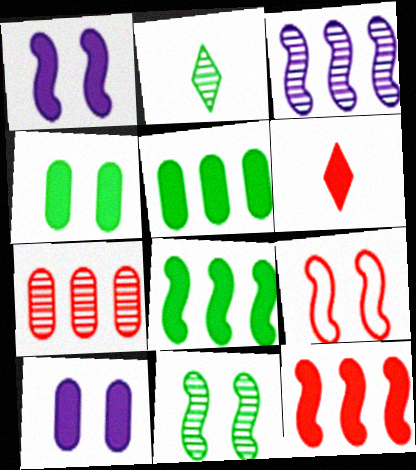[[1, 5, 6], 
[1, 9, 11], 
[6, 7, 9], 
[6, 8, 10]]